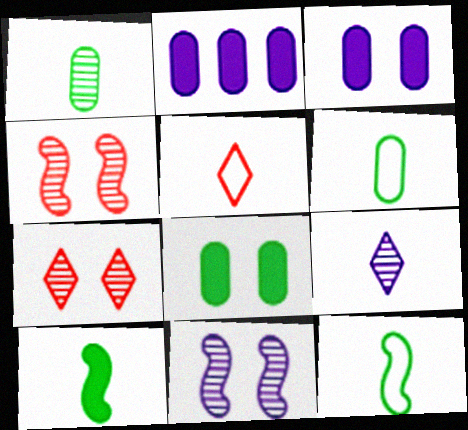[[2, 7, 12]]